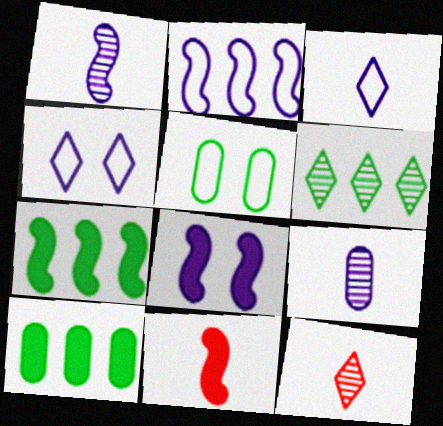[[1, 2, 8], 
[7, 8, 11]]